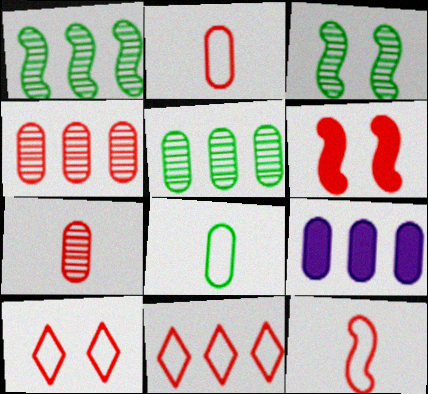[[1, 9, 11], 
[6, 7, 11]]